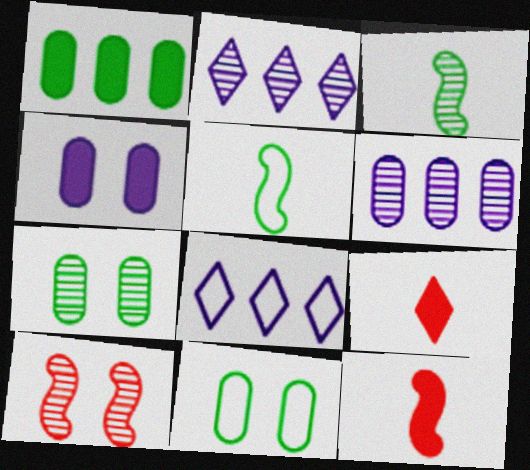[[2, 11, 12], 
[7, 8, 12]]